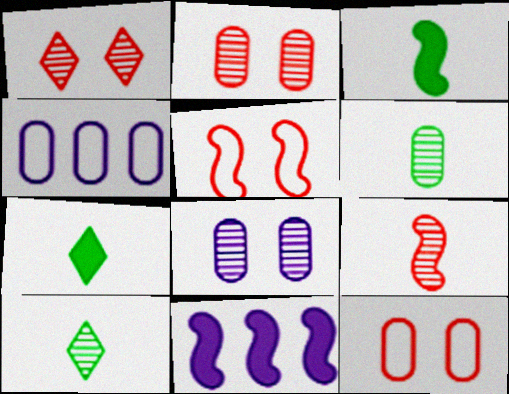[[1, 3, 4], 
[10, 11, 12]]